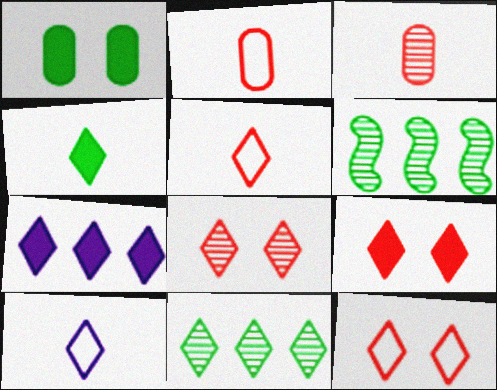[[4, 7, 9], 
[8, 9, 12], 
[9, 10, 11]]